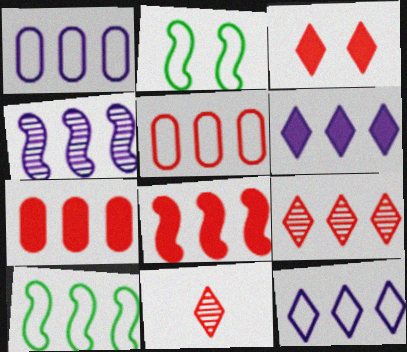[[1, 4, 6], 
[4, 8, 10], 
[5, 8, 9], 
[5, 10, 12]]